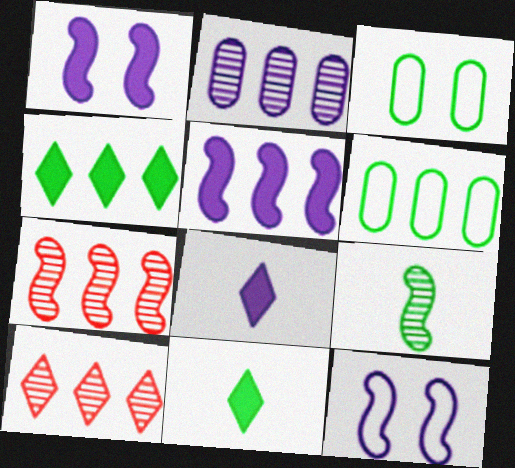[[2, 8, 12], 
[3, 4, 9], 
[3, 7, 8], 
[5, 6, 10]]